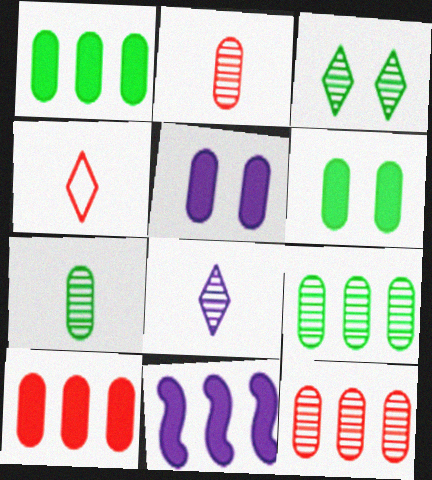[]